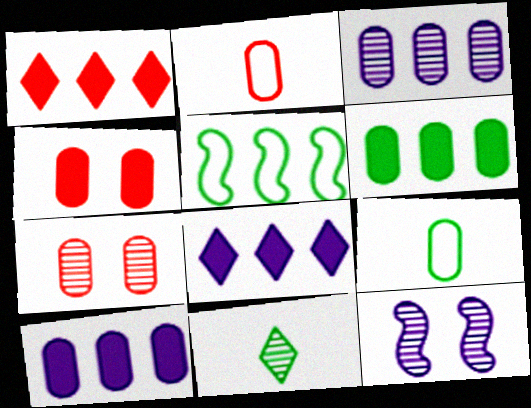[[1, 3, 5], 
[1, 9, 12], 
[3, 4, 9], 
[7, 9, 10]]